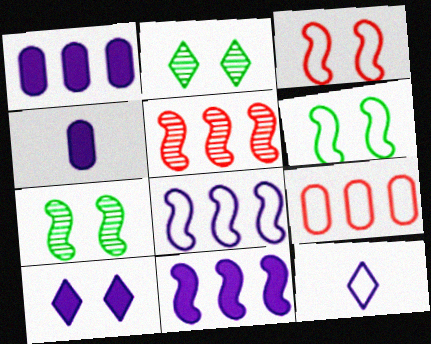[[4, 10, 11], 
[6, 9, 12]]